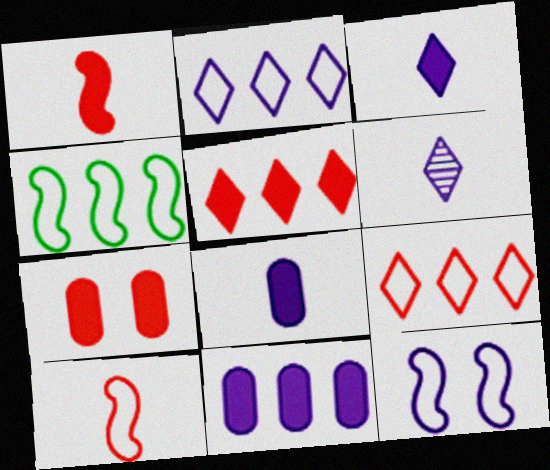[[1, 5, 7], 
[4, 6, 7], 
[4, 10, 12], 
[6, 11, 12]]